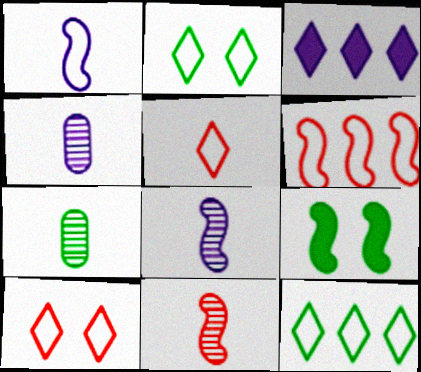[[6, 8, 9], 
[7, 9, 12]]